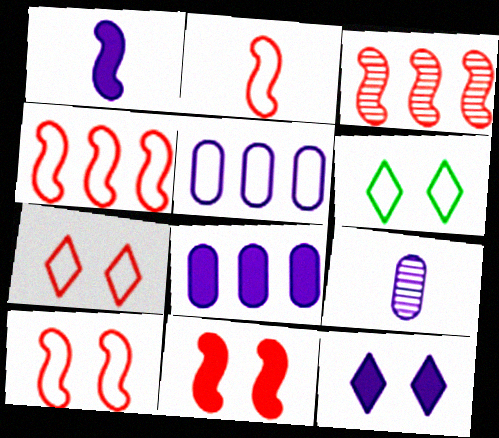[[1, 8, 12], 
[2, 3, 11], 
[2, 4, 10], 
[2, 5, 6]]